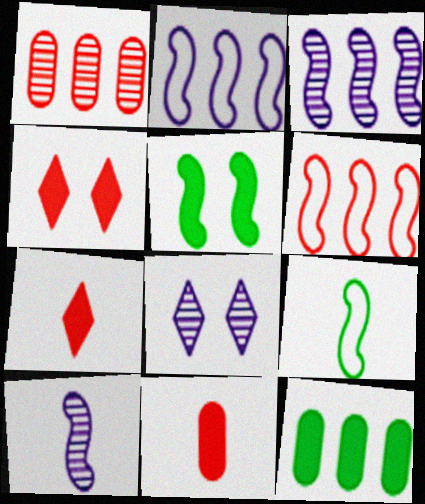[[5, 6, 10]]